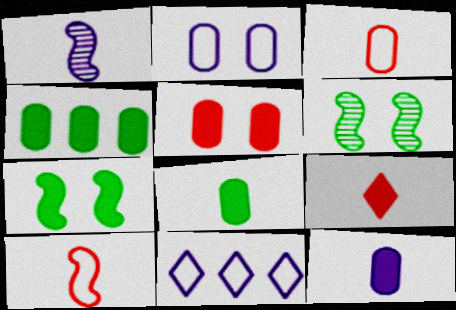[[4, 5, 12]]